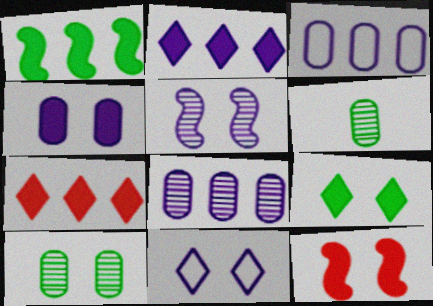[[4, 5, 11], 
[4, 9, 12], 
[10, 11, 12]]